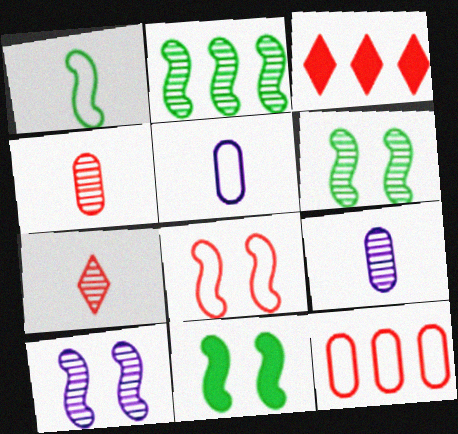[[1, 2, 11], 
[3, 4, 8], 
[3, 5, 6], 
[8, 10, 11]]